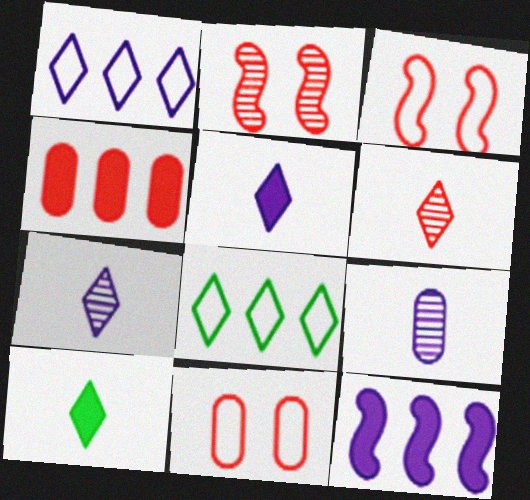[[3, 4, 6]]